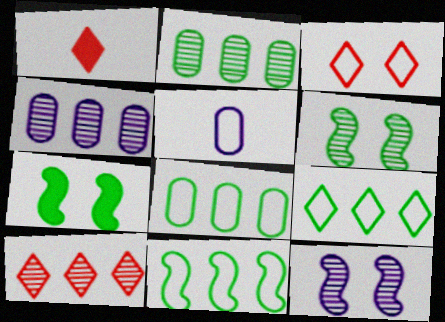[[1, 3, 10], 
[1, 8, 12], 
[3, 5, 11], 
[5, 7, 10], 
[8, 9, 11]]